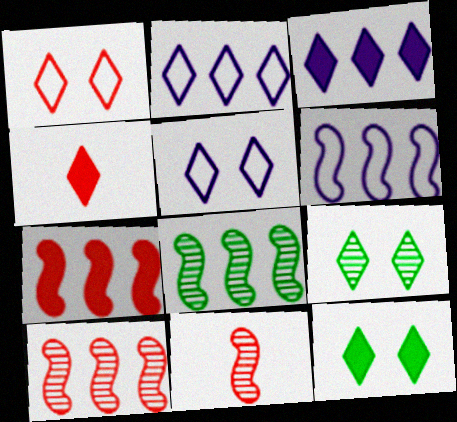[[2, 4, 9], 
[3, 4, 12], 
[6, 7, 8]]